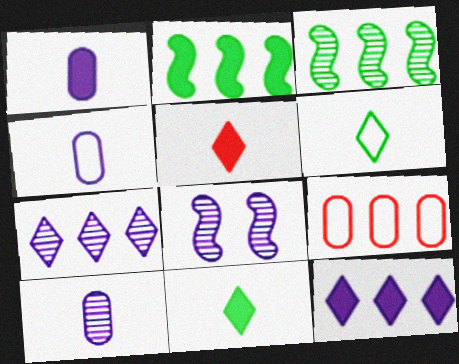[[1, 4, 10], 
[2, 7, 9], 
[3, 9, 12], 
[4, 8, 12], 
[7, 8, 10], 
[8, 9, 11]]